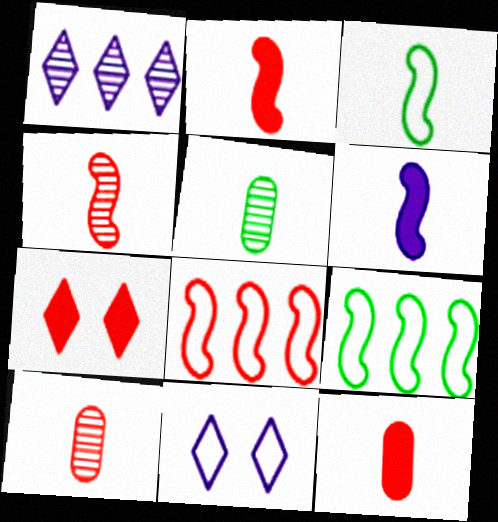[[3, 4, 6], 
[7, 8, 10]]